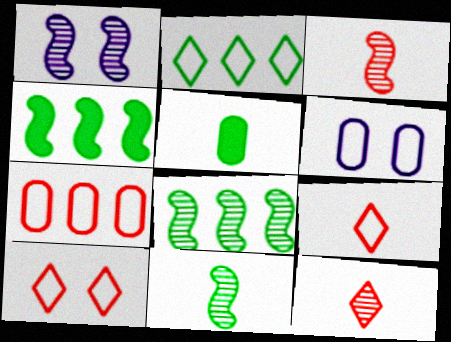[[1, 3, 8], 
[4, 6, 12]]